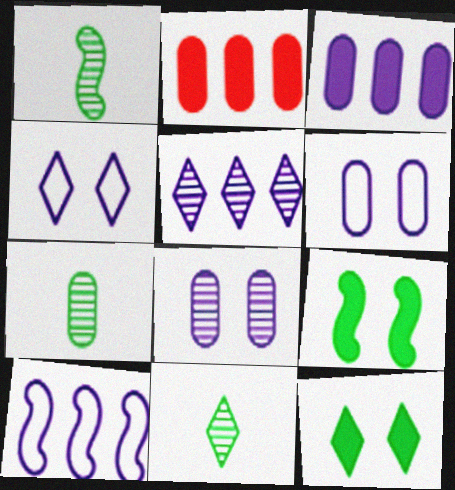[[1, 2, 4], 
[1, 7, 11], 
[2, 6, 7], 
[3, 5, 10]]